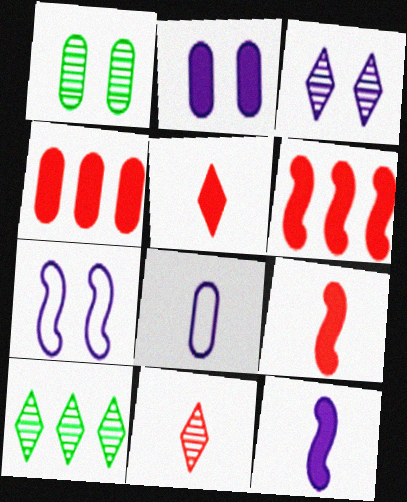[[1, 4, 8], 
[2, 3, 7], 
[3, 10, 11]]